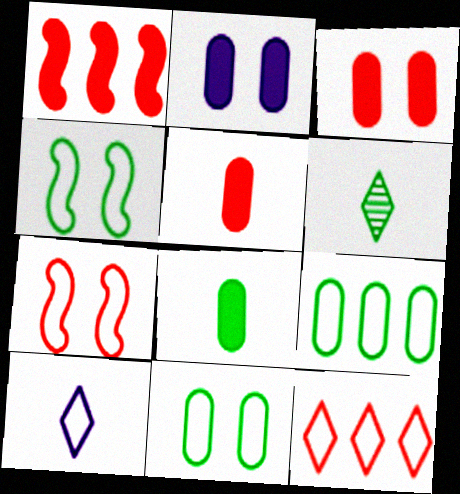[[7, 9, 10]]